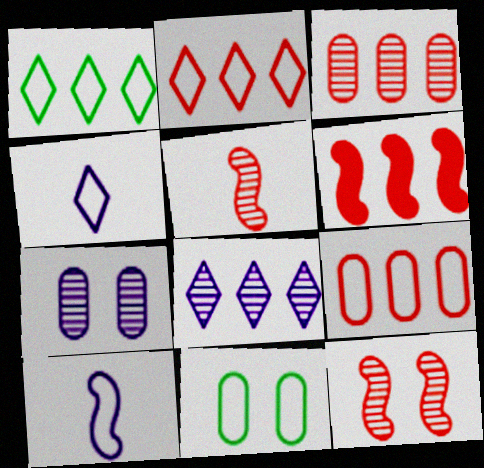[[2, 3, 6], 
[2, 10, 11]]